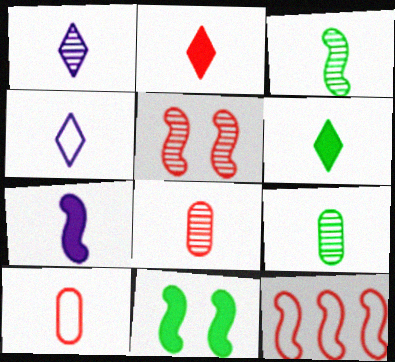[[1, 3, 8]]